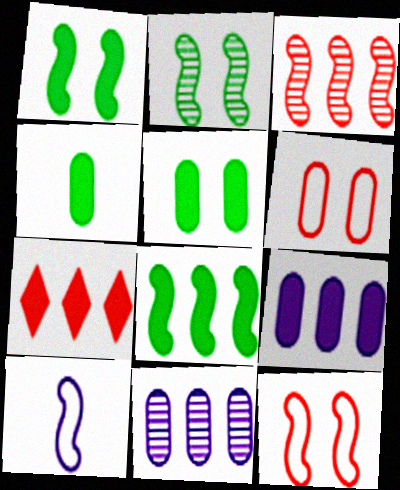[[1, 3, 10], 
[4, 6, 11], 
[7, 8, 9]]